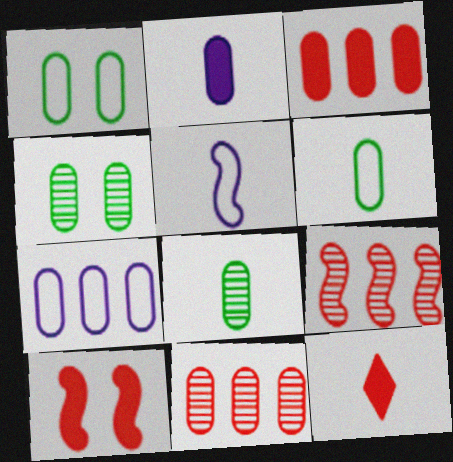[[1, 2, 11], 
[3, 10, 12], 
[5, 8, 12]]